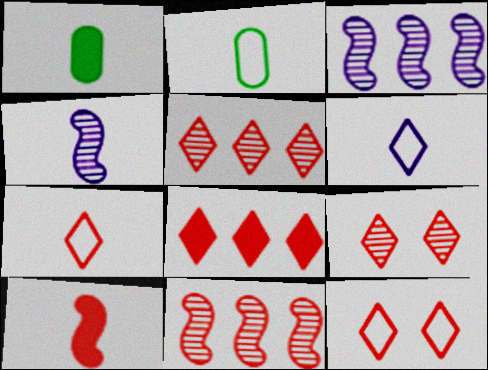[[1, 3, 12], 
[1, 4, 7], 
[7, 8, 9]]